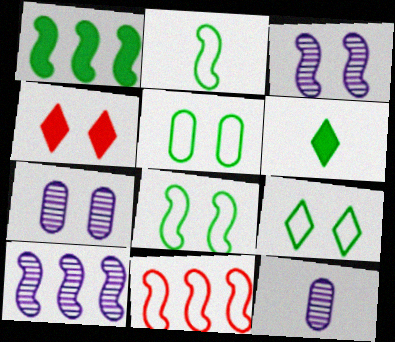[[1, 10, 11], 
[3, 4, 5], 
[4, 7, 8], 
[5, 8, 9], 
[6, 7, 11]]